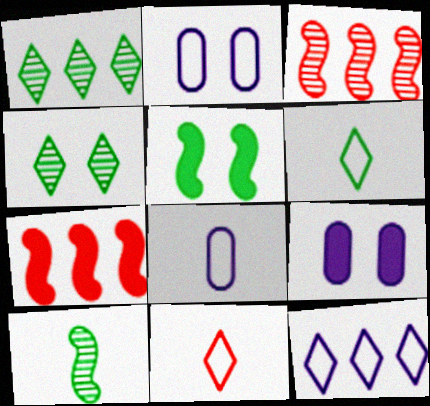[[3, 6, 9], 
[4, 7, 8]]